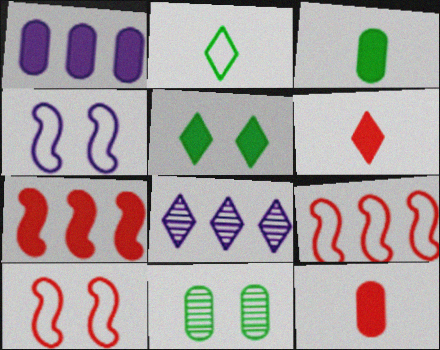[[3, 8, 10]]